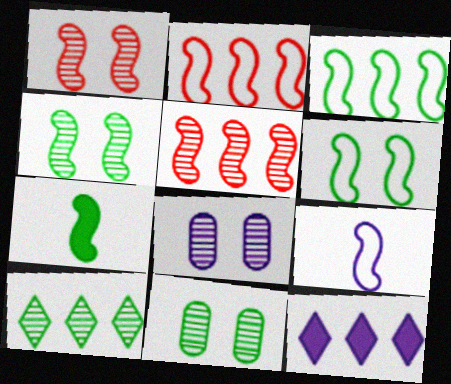[[2, 6, 9], 
[3, 4, 7], 
[8, 9, 12]]